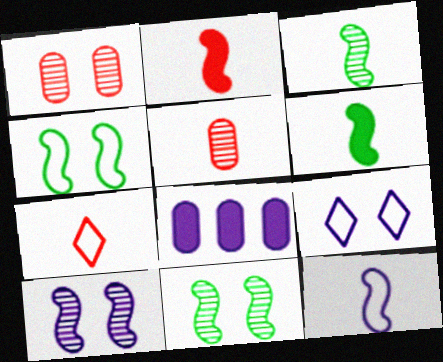[[2, 3, 12], 
[2, 5, 7], 
[7, 8, 11]]